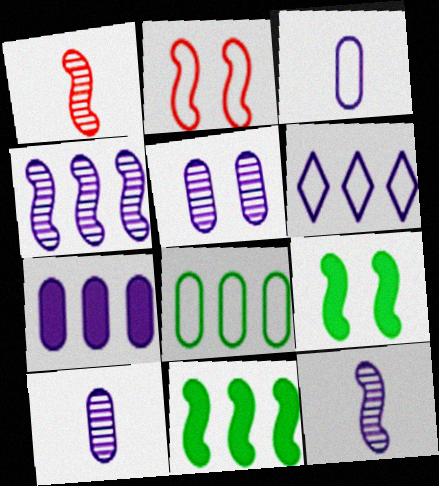[[2, 11, 12], 
[3, 5, 7], 
[4, 6, 7]]